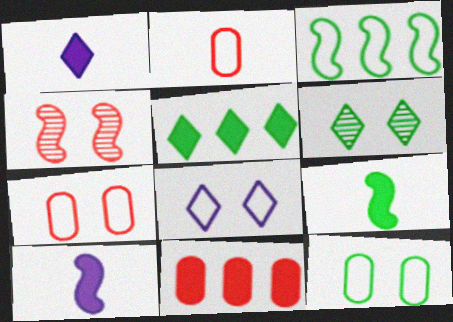[[2, 3, 8], 
[3, 4, 10]]